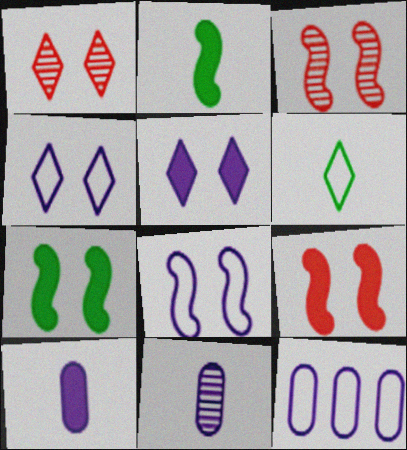[[1, 2, 12], 
[3, 7, 8]]